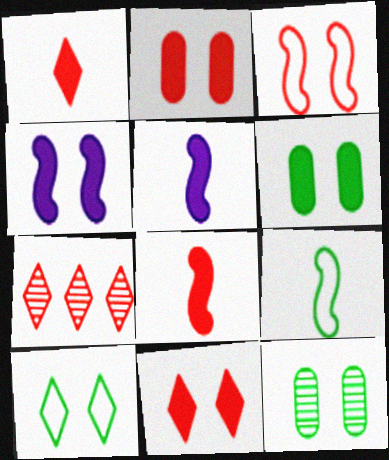[[4, 6, 11]]